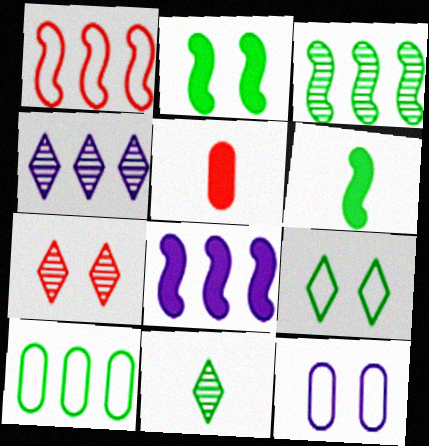[[1, 3, 8], 
[1, 5, 7], 
[2, 7, 12], 
[2, 10, 11], 
[4, 7, 11]]